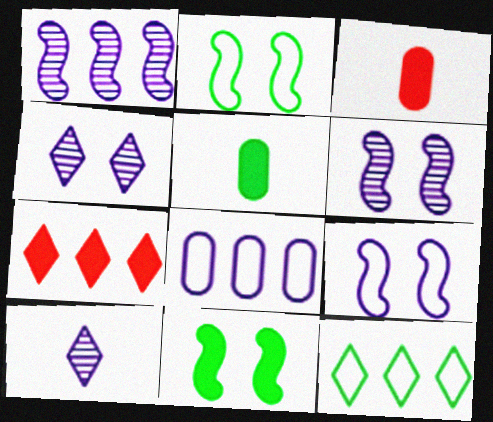[[3, 6, 12]]